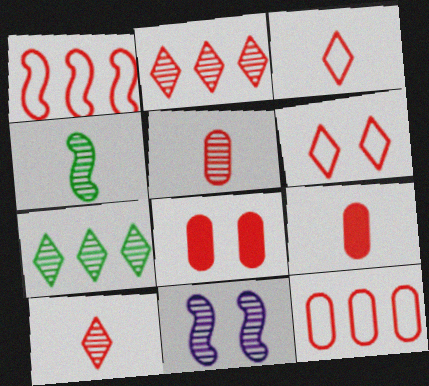[[1, 8, 10], 
[5, 7, 11], 
[5, 8, 12]]